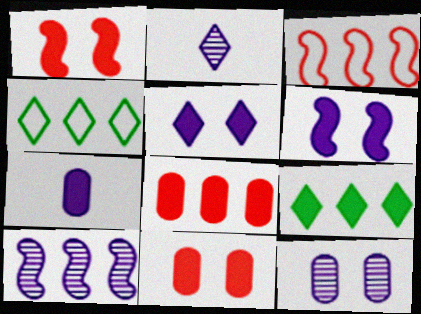[[1, 7, 9], 
[2, 10, 12], 
[4, 8, 10]]